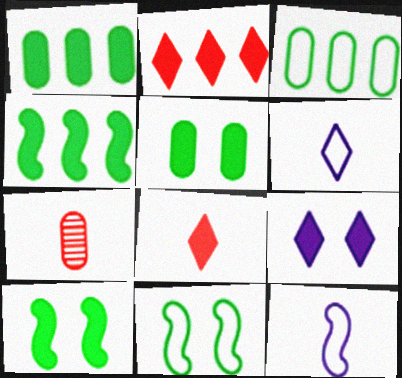[]